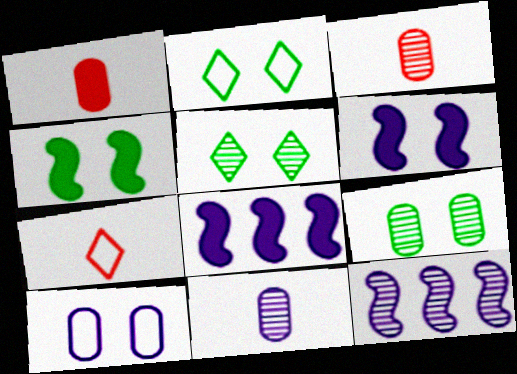[[1, 2, 12], 
[2, 3, 8], 
[2, 4, 9], 
[3, 5, 12], 
[7, 8, 9]]